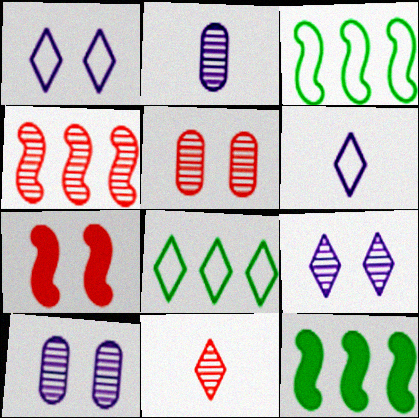[[2, 7, 8], 
[4, 5, 11], 
[5, 6, 12]]